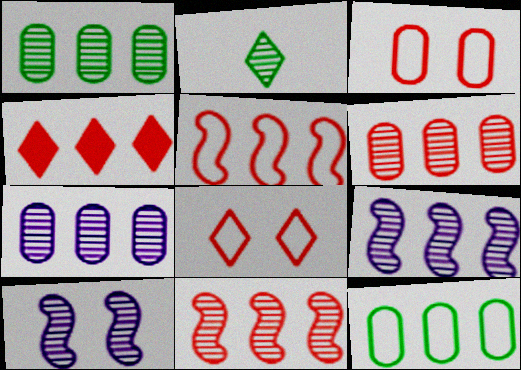[[1, 6, 7], 
[2, 6, 10], 
[4, 5, 6], 
[4, 9, 12]]